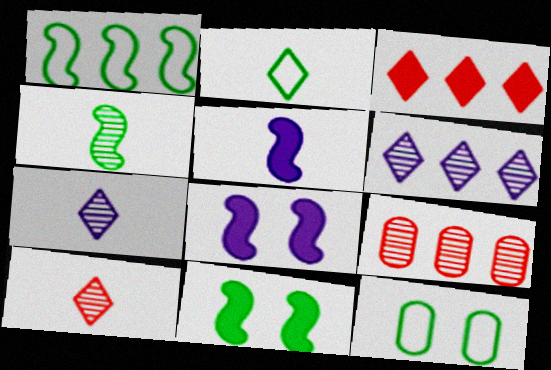[[1, 2, 12], 
[1, 4, 11], 
[2, 8, 9]]